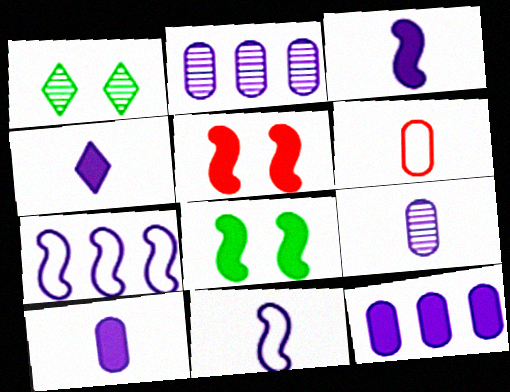[[3, 4, 10], 
[4, 9, 11]]